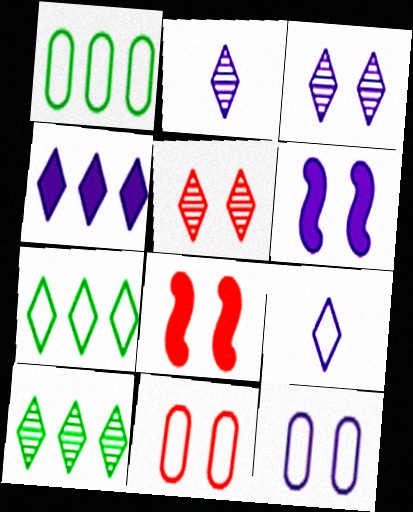[[1, 2, 8], 
[2, 5, 10], 
[3, 4, 9], 
[3, 6, 12], 
[5, 8, 11]]